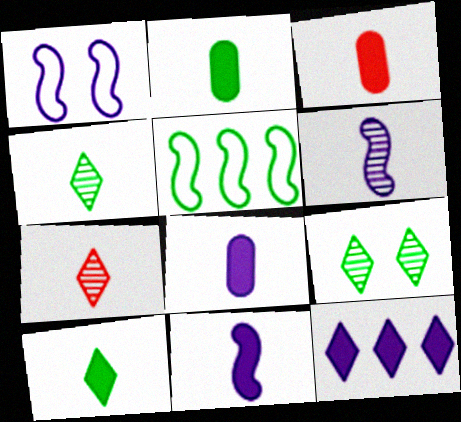[[2, 3, 8], 
[2, 5, 9], 
[3, 10, 11]]